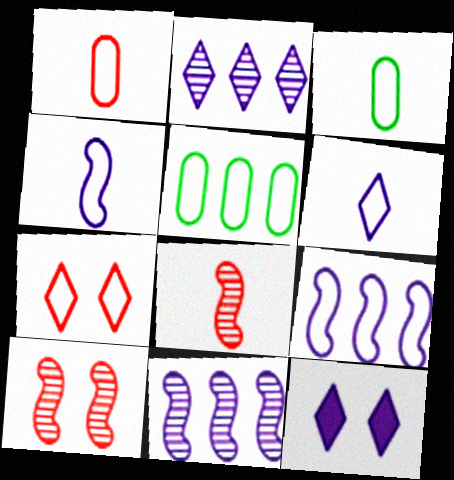[[2, 6, 12], 
[3, 7, 9], 
[4, 5, 7], 
[5, 8, 12]]